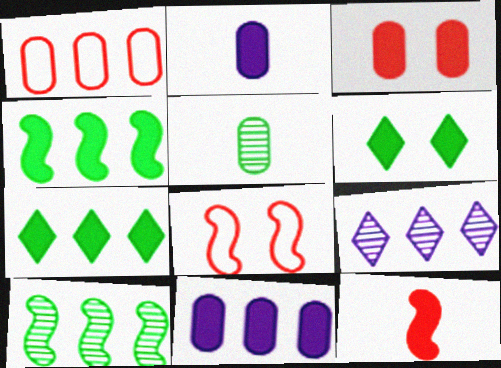[[1, 4, 9], 
[6, 11, 12]]